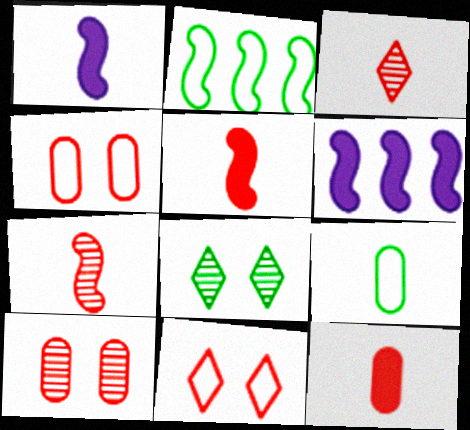[[1, 3, 9]]